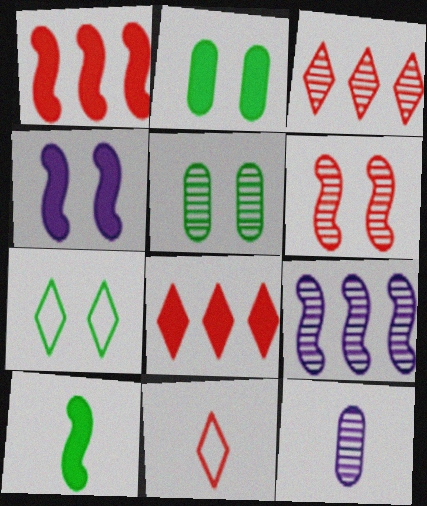[[1, 4, 10], 
[1, 7, 12], 
[2, 9, 11], 
[10, 11, 12]]